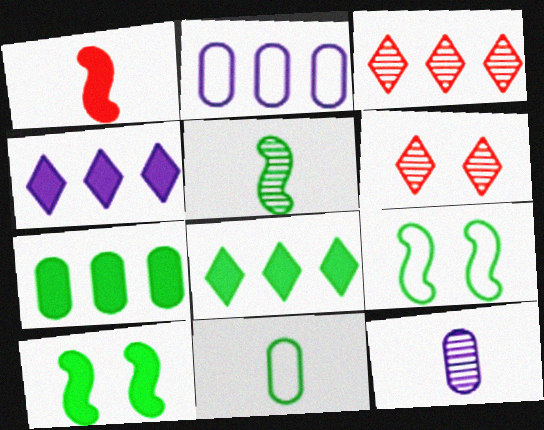[]